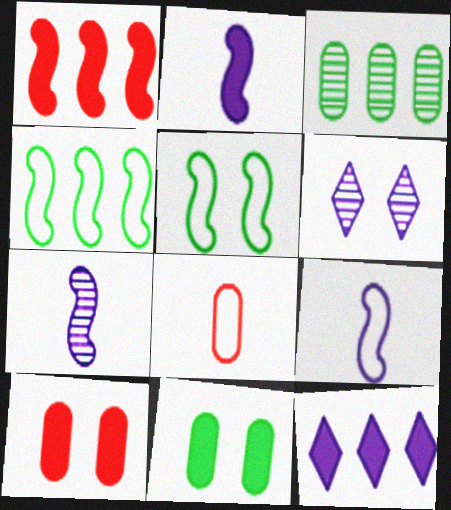[[1, 5, 7], 
[2, 7, 9], 
[5, 6, 10]]